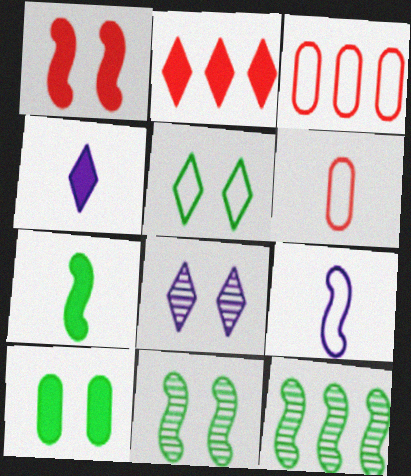[[1, 9, 12], 
[3, 4, 11], 
[3, 5, 9], 
[3, 7, 8], 
[5, 10, 11]]